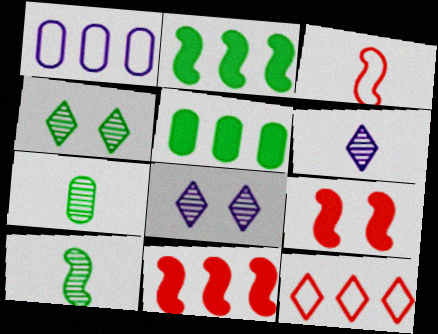[[3, 5, 8]]